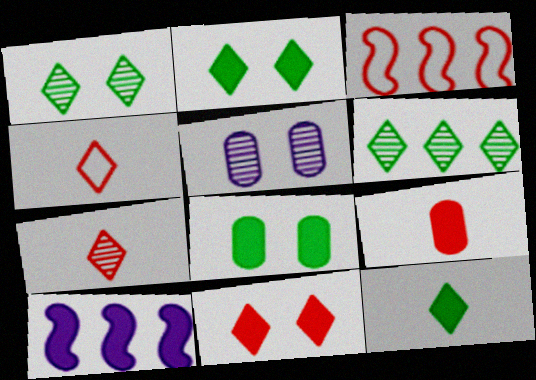[[2, 9, 10], 
[3, 5, 12]]